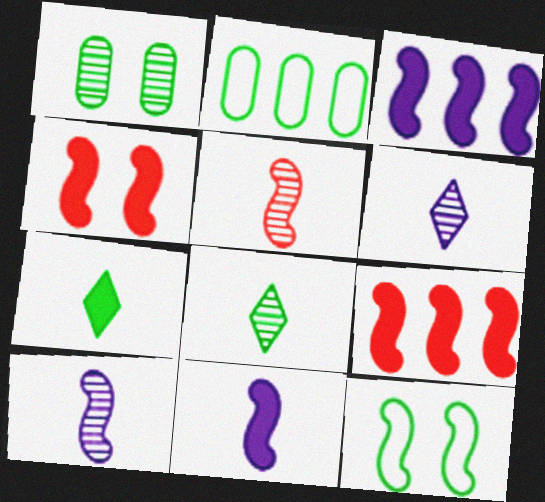[[2, 4, 6], 
[3, 5, 12], 
[9, 10, 12]]